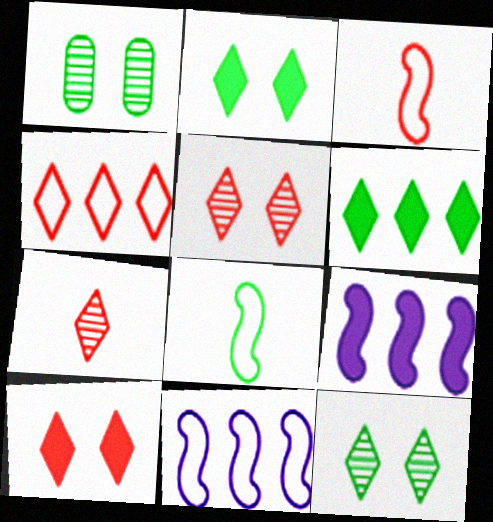[[1, 6, 8], 
[4, 7, 10]]